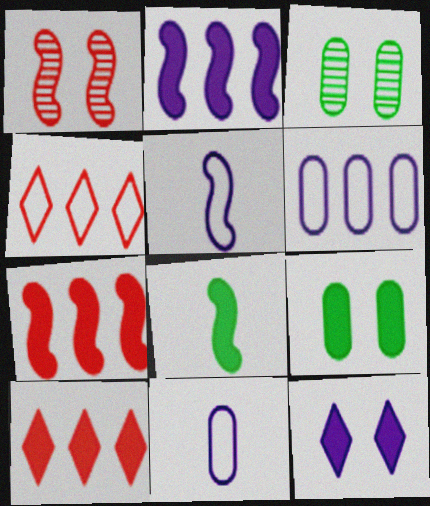[[3, 5, 10]]